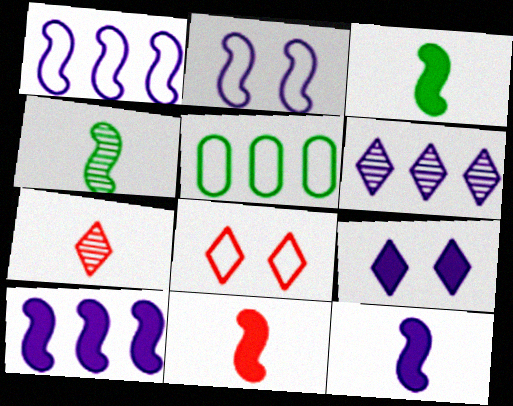[[3, 11, 12]]